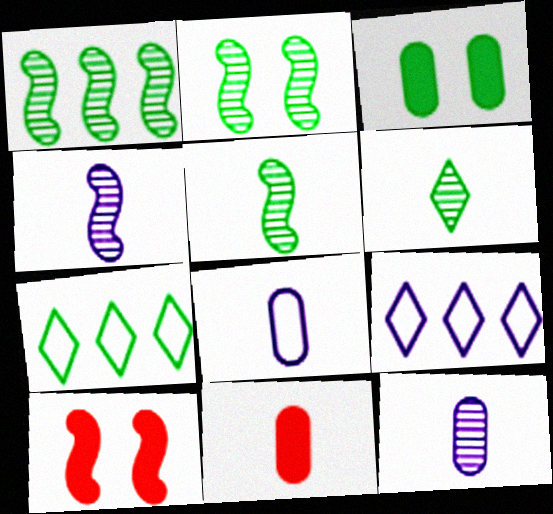[[1, 2, 5], 
[2, 9, 11], 
[3, 5, 7], 
[7, 10, 12]]